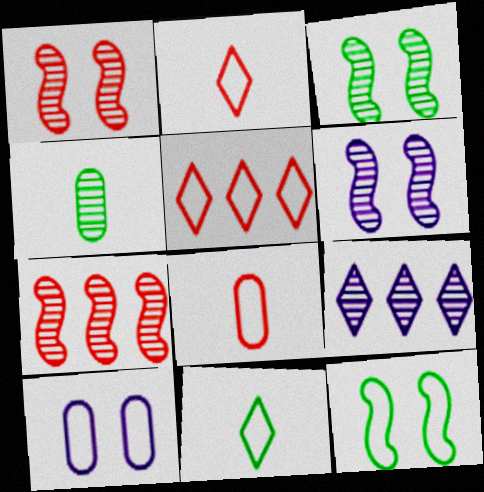[[1, 3, 6], 
[1, 4, 9]]